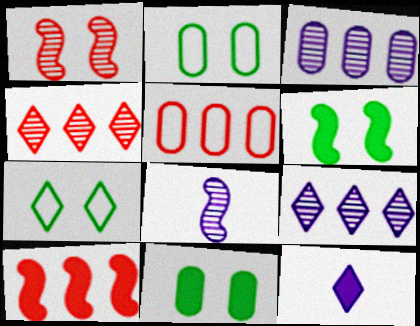[[4, 5, 10], 
[4, 7, 12], 
[10, 11, 12]]